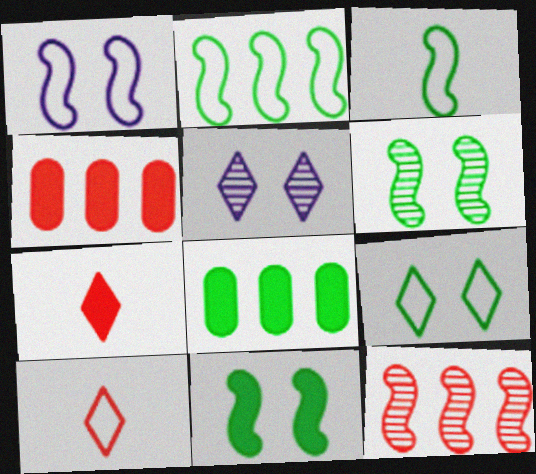[[3, 4, 5]]